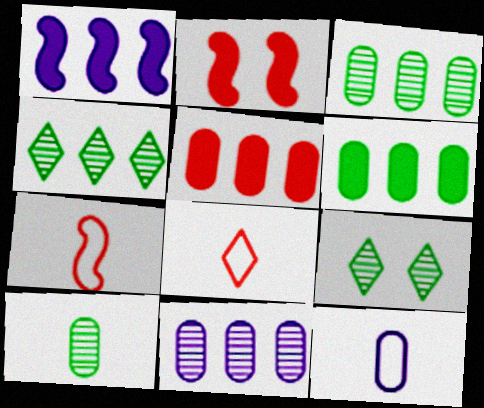[[2, 4, 12]]